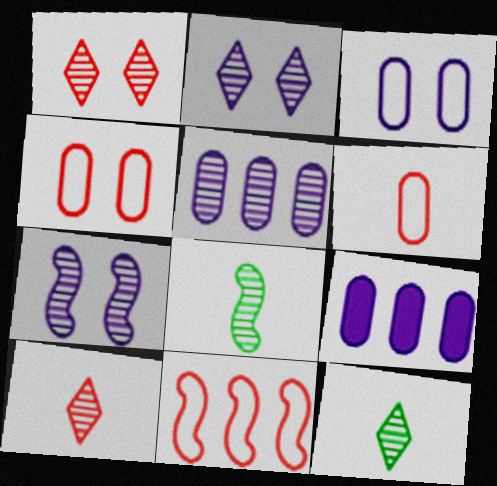[[1, 5, 8]]